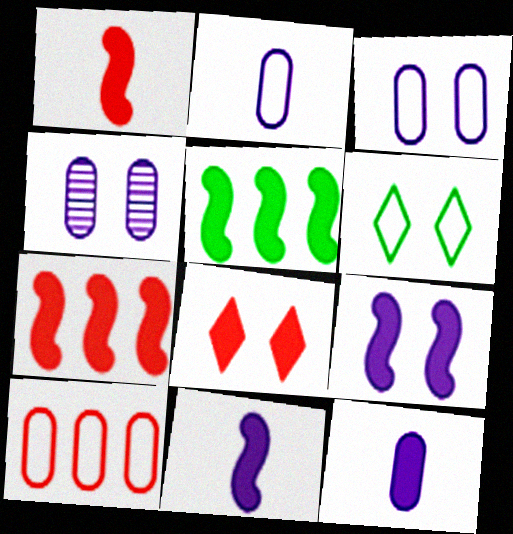[[1, 5, 9], 
[5, 8, 12]]